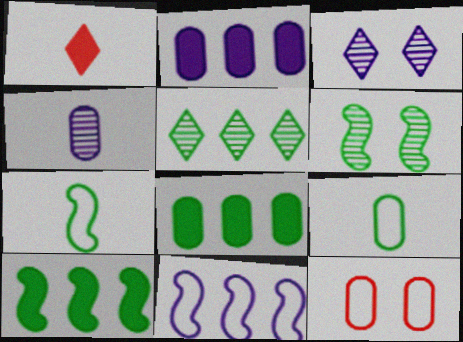[[1, 4, 7], 
[4, 8, 12], 
[6, 7, 10]]